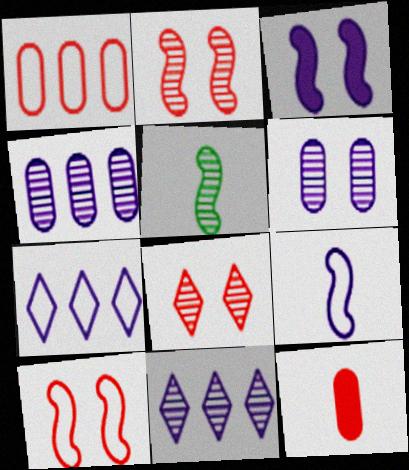[[4, 5, 8]]